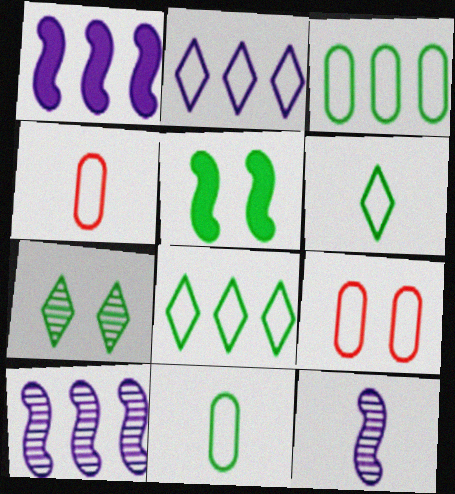[[1, 4, 7]]